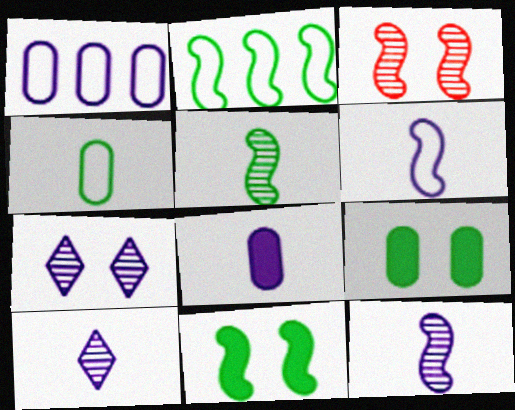[[2, 5, 11], 
[6, 8, 10]]